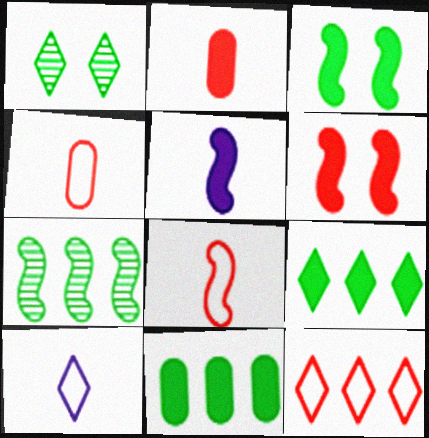[]